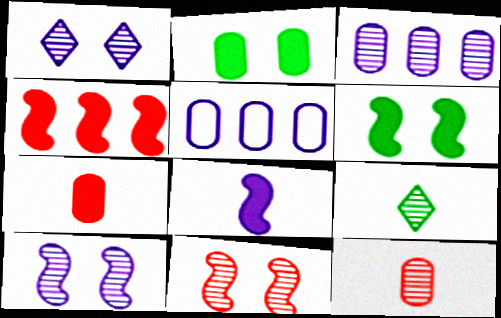[[1, 5, 8], 
[2, 5, 12], 
[3, 9, 11], 
[4, 6, 8]]